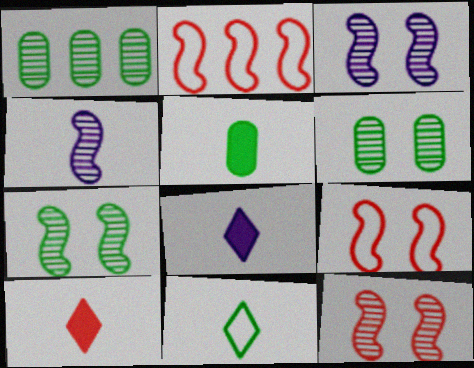[[1, 8, 9], 
[2, 6, 8], 
[3, 7, 12]]